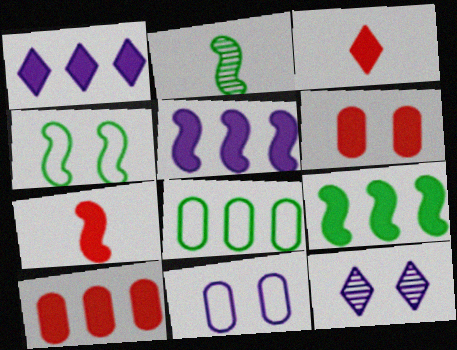[[1, 9, 10], 
[2, 4, 9], 
[4, 6, 12], 
[7, 8, 12]]